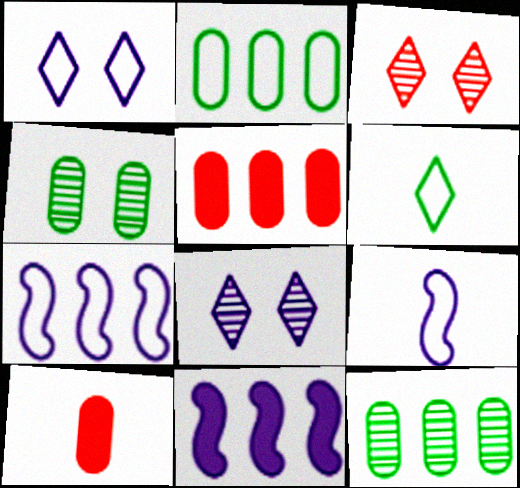[]